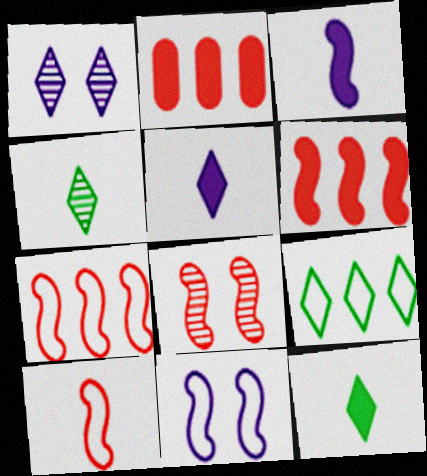[[2, 4, 11], 
[6, 8, 10]]